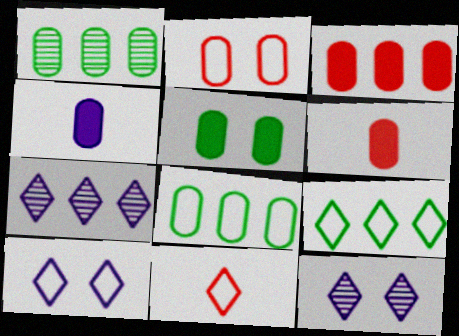[[1, 2, 4], 
[3, 4, 5], 
[9, 10, 11]]